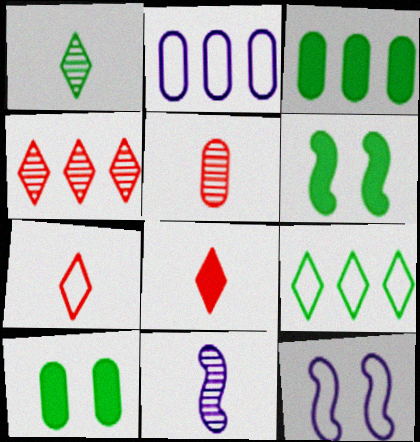[[1, 5, 11], 
[2, 5, 10]]